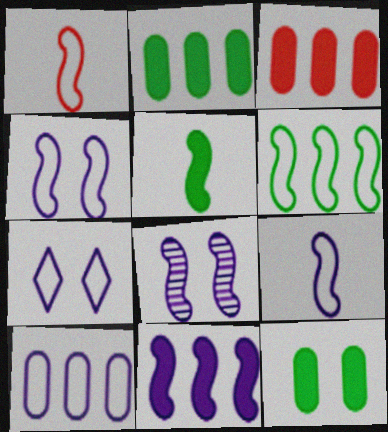[[1, 4, 6], 
[7, 9, 10], 
[8, 9, 11]]